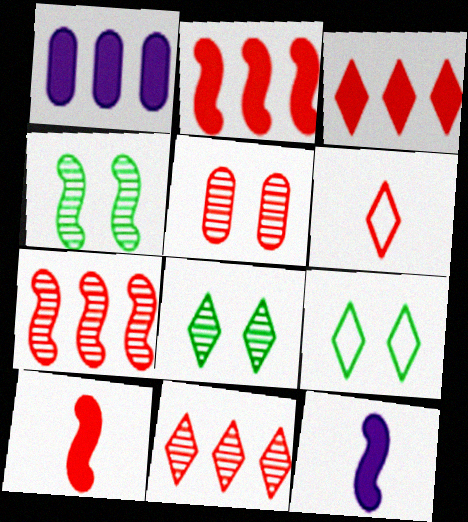[[1, 4, 6], 
[2, 5, 6]]